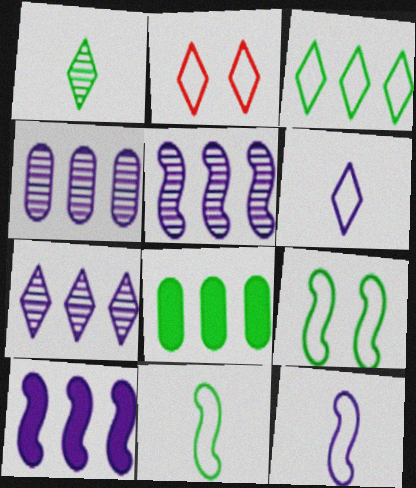[[1, 8, 9], 
[2, 3, 6], 
[4, 5, 7]]